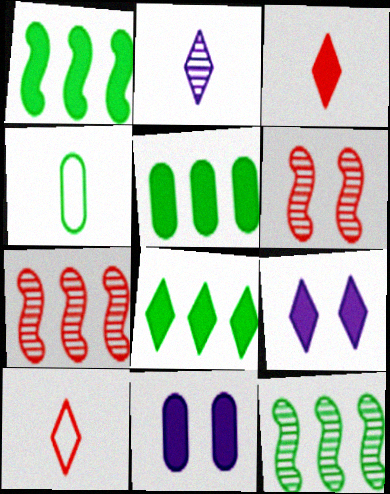[[1, 3, 11], 
[1, 5, 8], 
[3, 8, 9], 
[4, 7, 9], 
[10, 11, 12]]